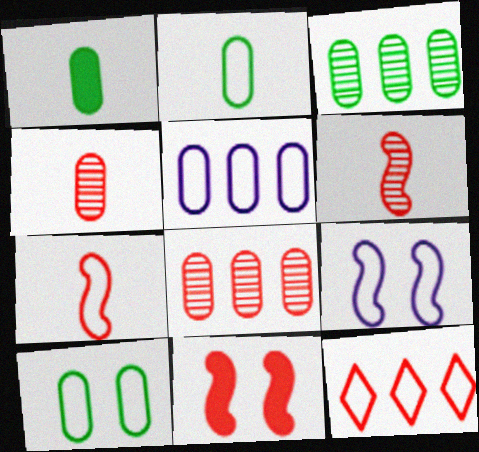[[1, 3, 10], 
[2, 9, 12], 
[4, 11, 12]]